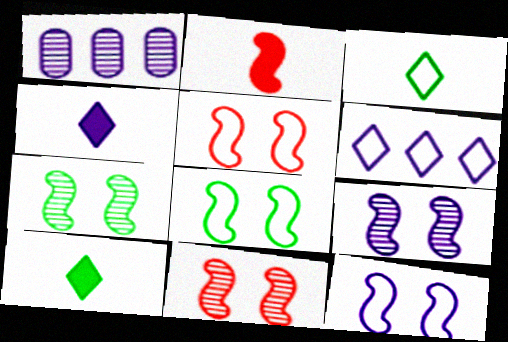[[1, 4, 12], 
[1, 5, 10], 
[5, 8, 12], 
[7, 9, 11]]